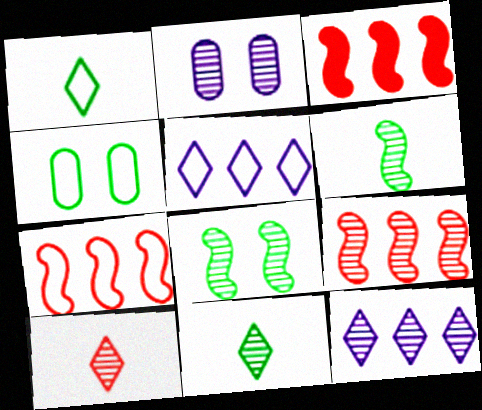[[1, 2, 3], 
[2, 9, 11], 
[3, 7, 9]]